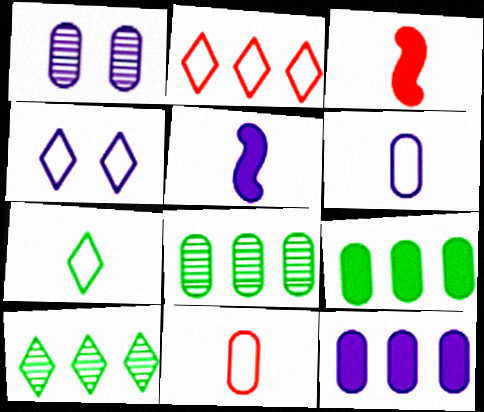[[1, 6, 12], 
[1, 9, 11], 
[2, 4, 7], 
[3, 4, 8]]